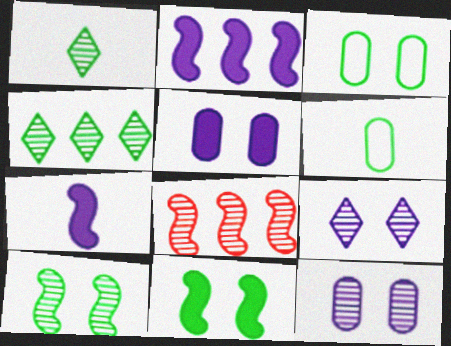[[1, 8, 12], 
[4, 6, 11]]